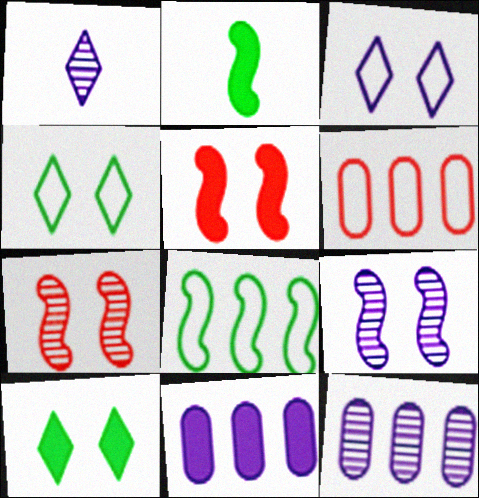[[1, 9, 12]]